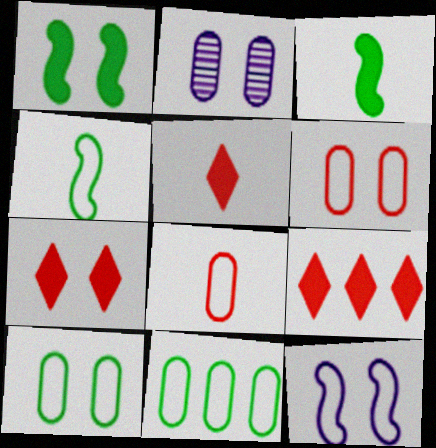[[2, 4, 9], 
[5, 7, 9]]